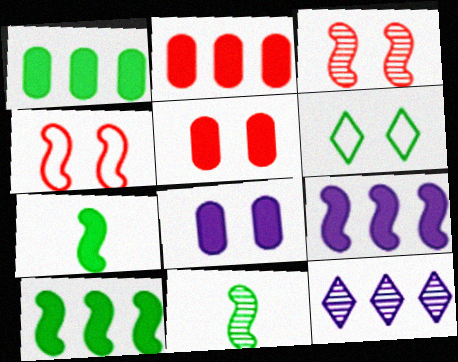[[1, 6, 11], 
[3, 6, 8], 
[4, 9, 11]]